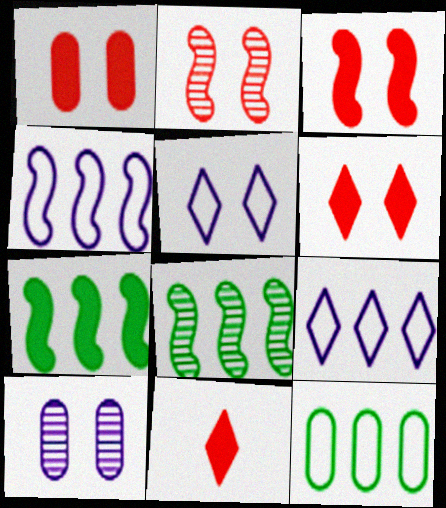[[1, 3, 6]]